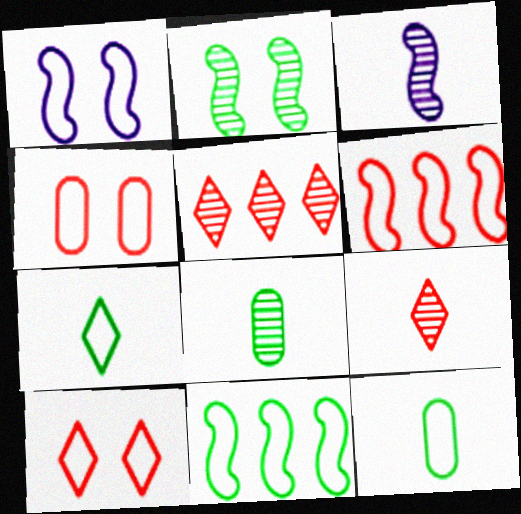[[3, 8, 9]]